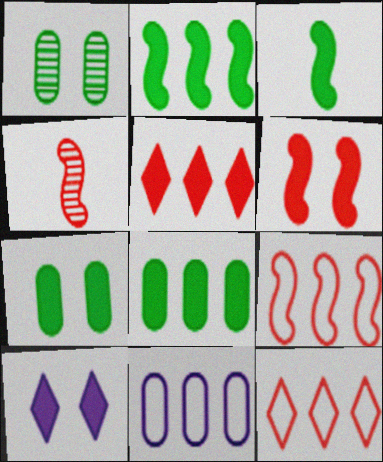[[4, 6, 9], 
[6, 7, 10]]